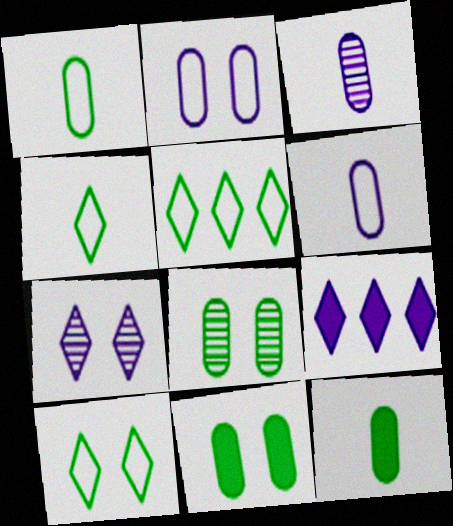[[4, 5, 10]]